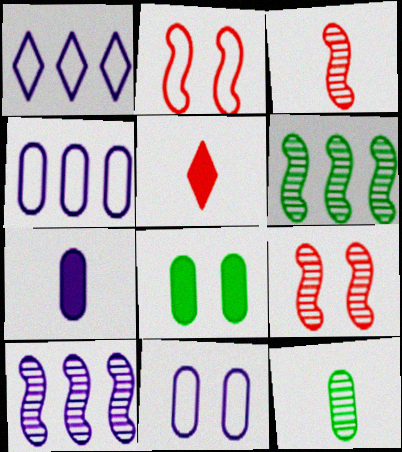[[1, 3, 8], 
[5, 6, 11]]